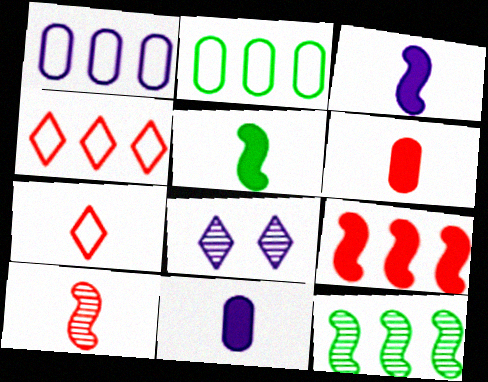[[1, 3, 8], 
[6, 7, 10]]